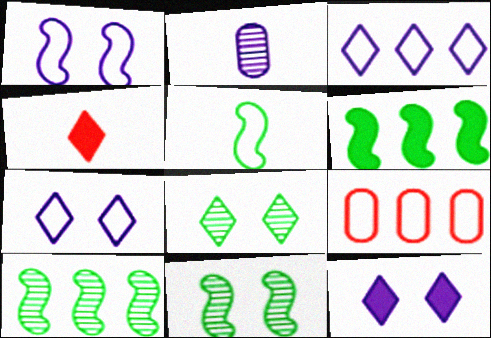[[2, 4, 5], 
[3, 4, 8], 
[5, 6, 11], 
[5, 7, 9]]